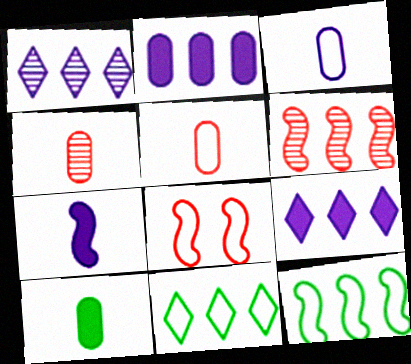[[1, 8, 10], 
[2, 6, 11], 
[3, 4, 10], 
[3, 8, 11]]